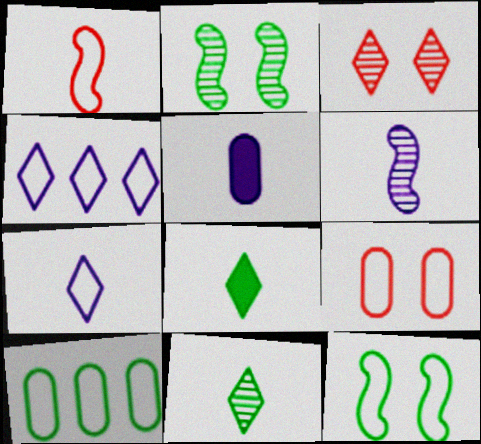[[1, 5, 11], 
[2, 8, 10], 
[3, 4, 8], 
[5, 6, 7]]